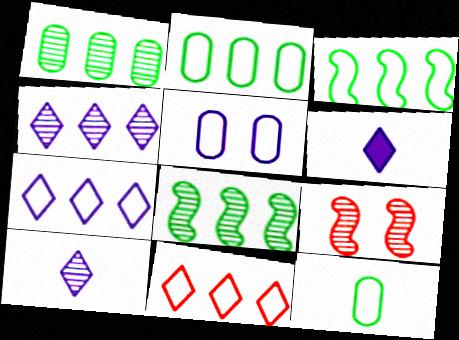[[1, 9, 10], 
[2, 6, 9]]